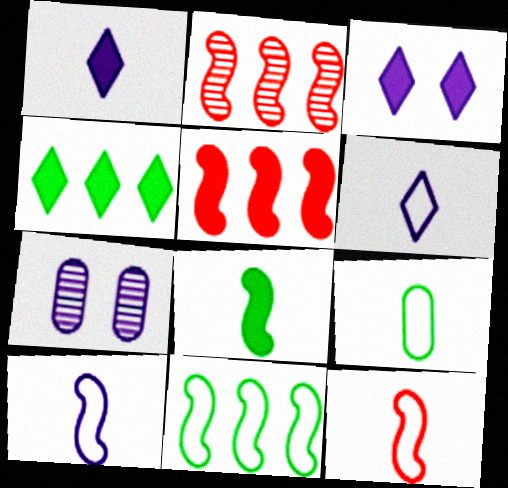[[2, 3, 9], 
[4, 7, 12], 
[6, 9, 12]]